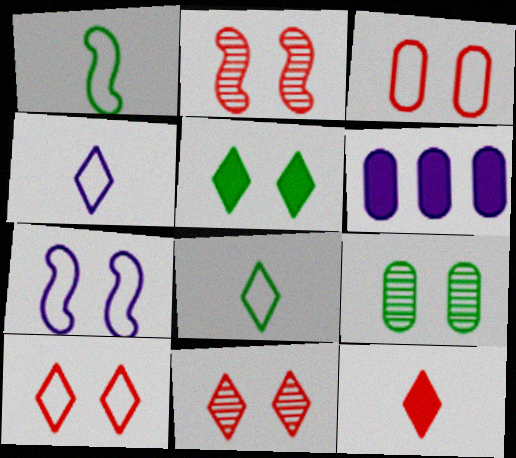[[1, 6, 11], 
[2, 6, 8]]